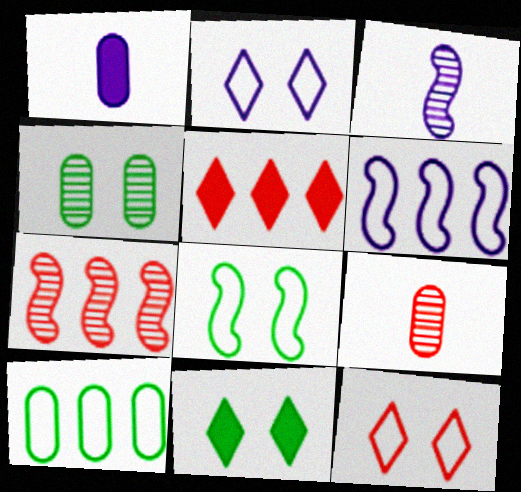[[4, 8, 11], 
[6, 9, 11]]